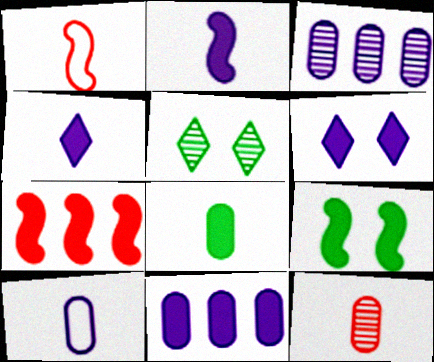[[1, 5, 11], 
[2, 6, 11], 
[2, 7, 9], 
[5, 7, 10], 
[6, 7, 8], 
[8, 10, 12]]